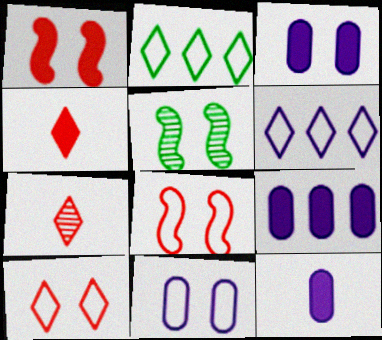[[3, 5, 10], 
[3, 9, 12]]